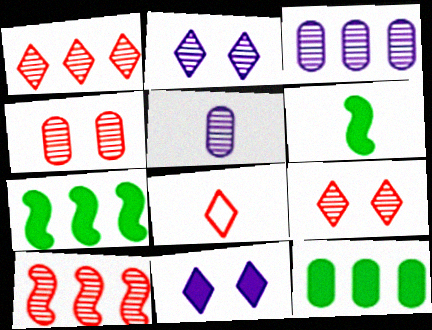[[5, 6, 8]]